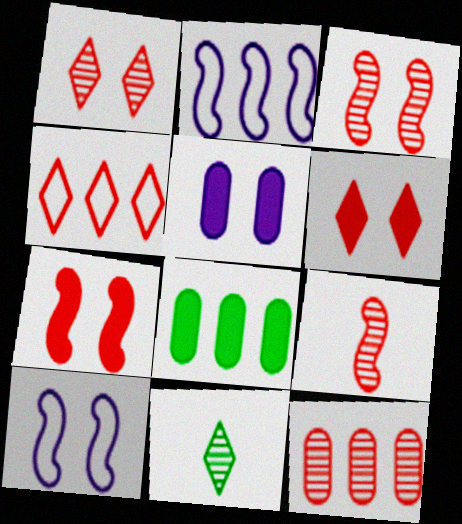[[1, 9, 12]]